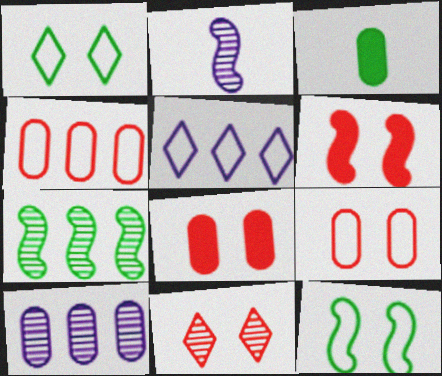[[1, 3, 7], 
[3, 9, 10], 
[6, 9, 11]]